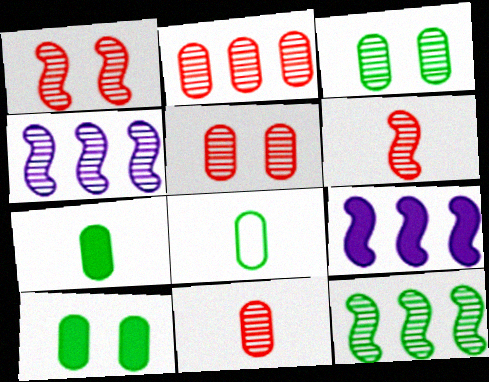[[2, 5, 11]]